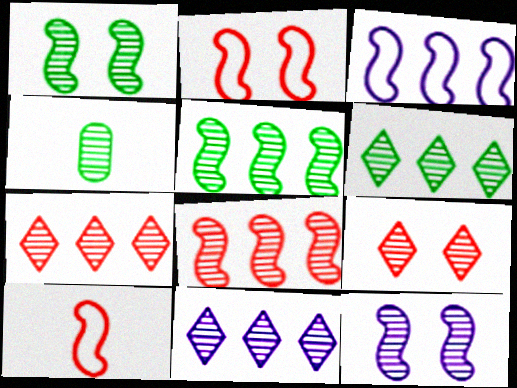[[1, 4, 6], 
[4, 7, 12], 
[6, 7, 11]]